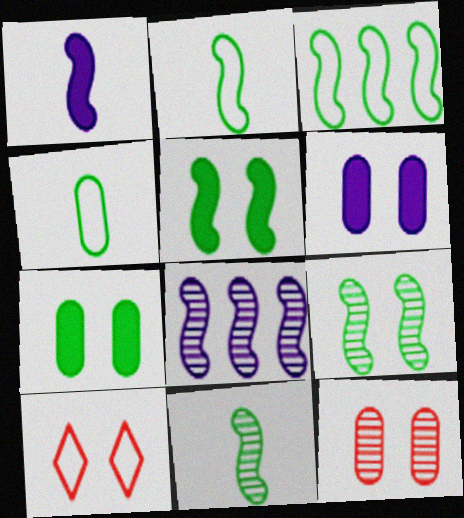[[3, 5, 11], 
[6, 9, 10]]